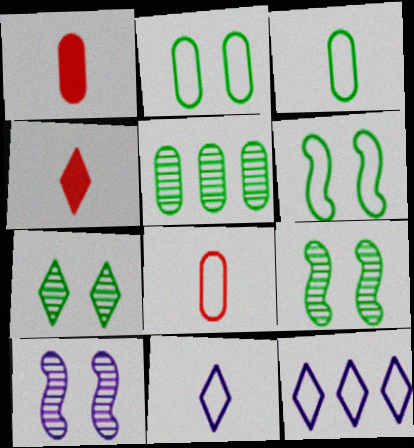[[1, 9, 12], 
[4, 7, 12], 
[6, 8, 12]]